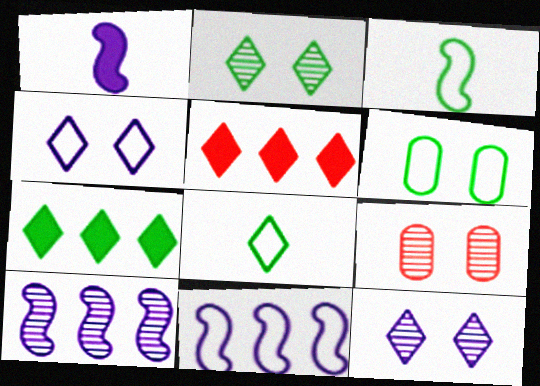[[2, 7, 8], 
[5, 8, 12]]